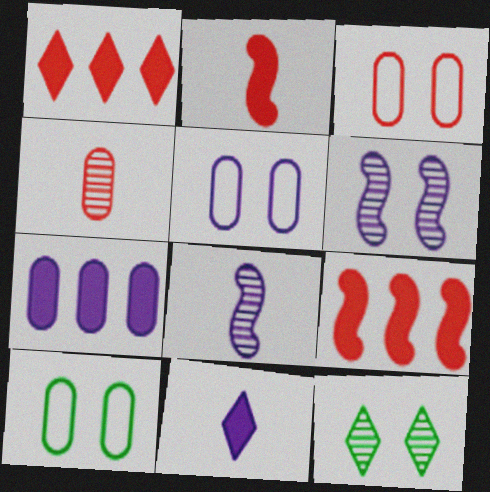[[1, 8, 10], 
[3, 5, 10], 
[4, 7, 10]]